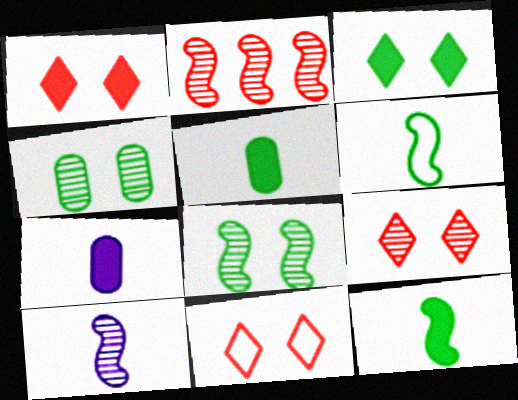[[1, 9, 11], 
[2, 8, 10]]